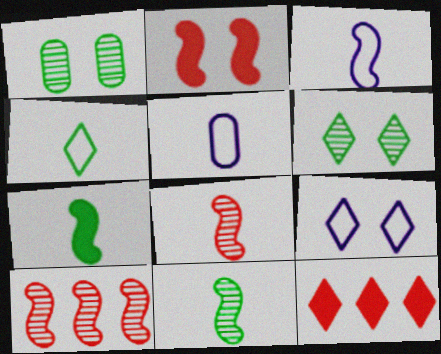[[1, 2, 9], 
[1, 3, 12], 
[3, 7, 8]]